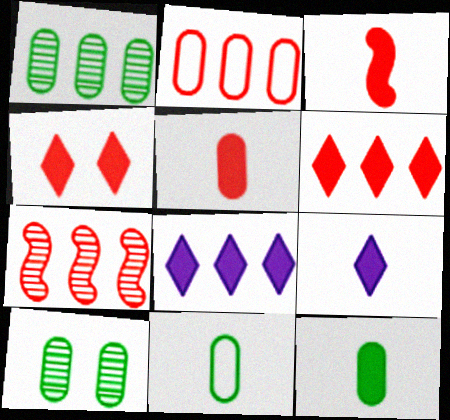[[2, 6, 7], 
[3, 9, 12]]